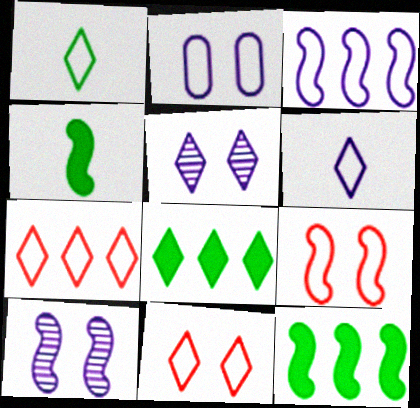[[2, 3, 6]]